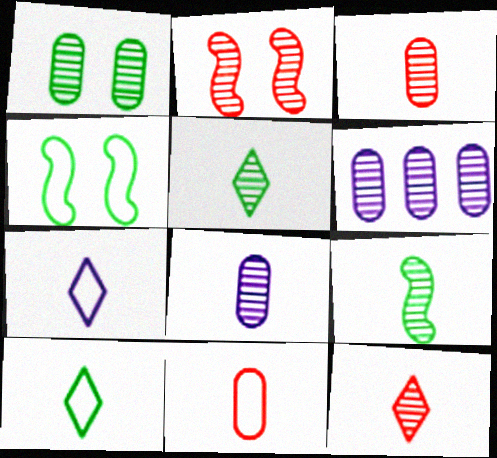[[1, 3, 6], 
[2, 5, 6], 
[8, 9, 12]]